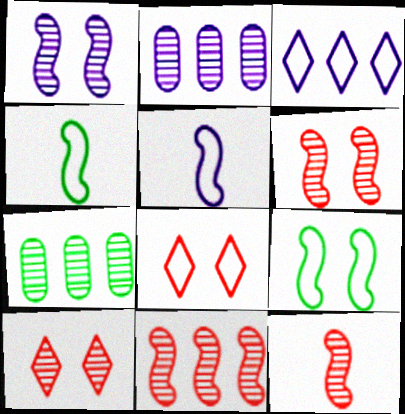[[6, 11, 12]]